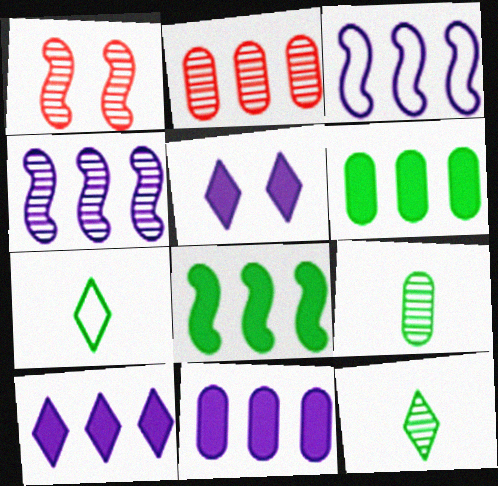[[1, 7, 11]]